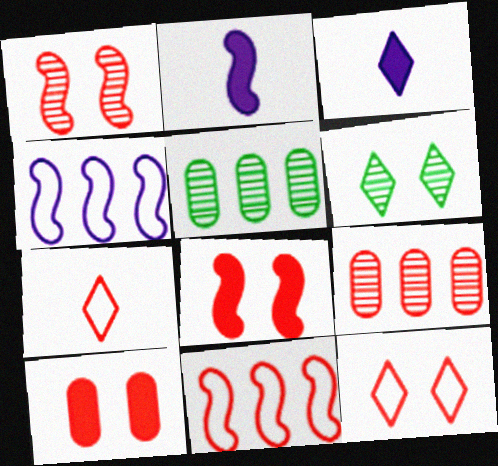[[1, 10, 12], 
[2, 5, 12], 
[7, 8, 9]]